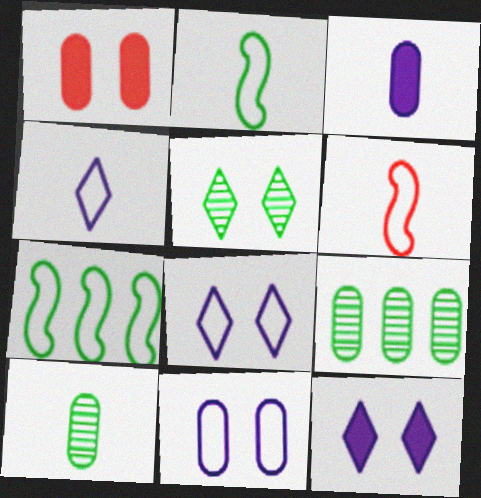[[6, 9, 12]]